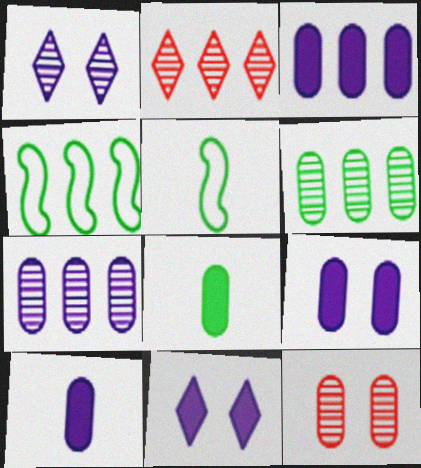[[2, 3, 4], 
[2, 5, 9], 
[3, 9, 10]]